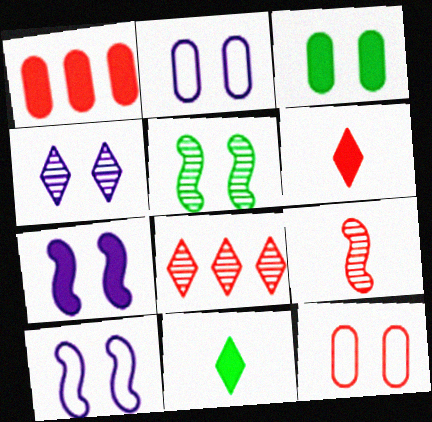[[1, 7, 11], 
[2, 4, 7]]